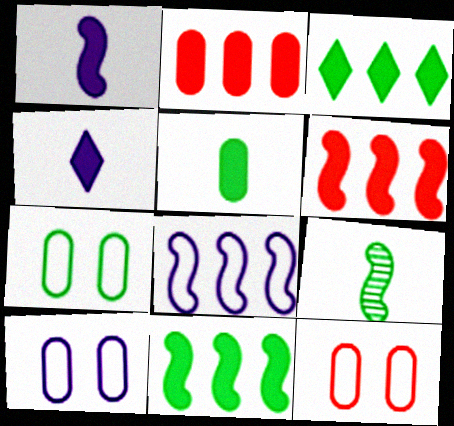[[3, 7, 9], 
[7, 10, 12]]